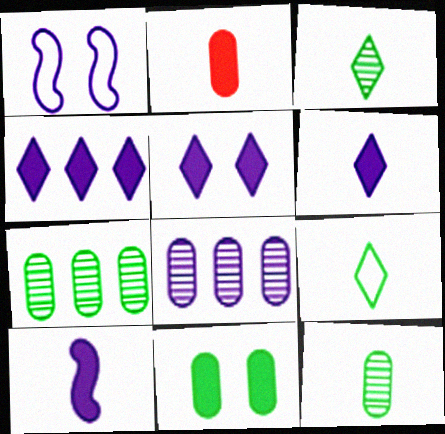[[1, 6, 8], 
[4, 5, 6]]